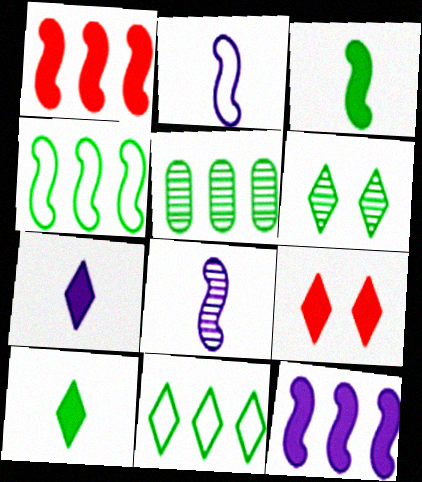[[2, 5, 9], 
[6, 10, 11]]